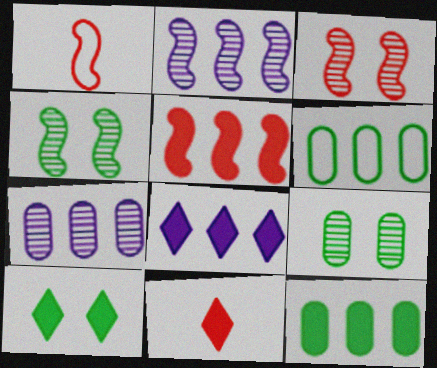[[1, 3, 5], 
[1, 7, 10], 
[1, 8, 9], 
[5, 8, 12], 
[8, 10, 11]]